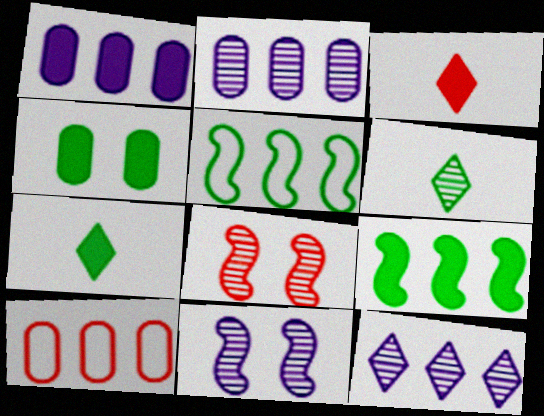[[2, 6, 8], 
[3, 8, 10], 
[4, 5, 6], 
[4, 7, 9], 
[7, 10, 11], 
[9, 10, 12]]